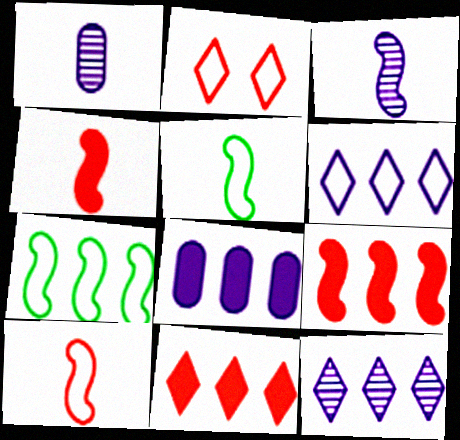[[3, 4, 5]]